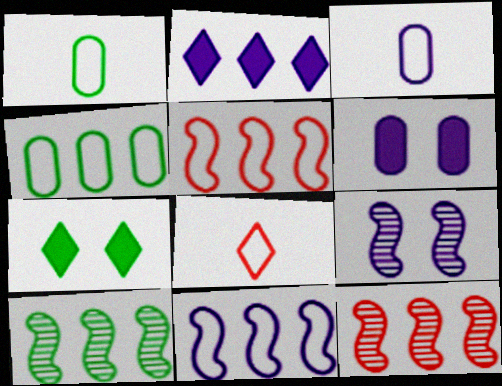[[1, 7, 10], 
[2, 3, 9], 
[2, 4, 12], 
[3, 7, 12], 
[6, 8, 10]]